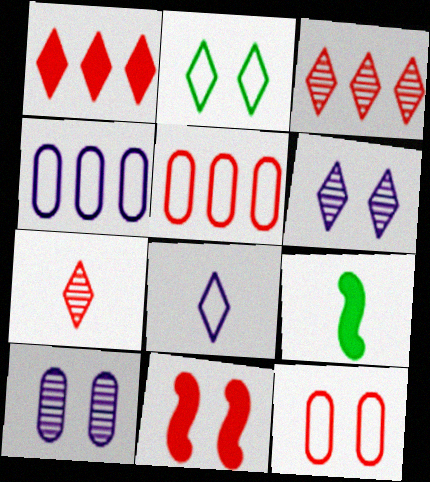[[2, 10, 11], 
[5, 6, 9], 
[5, 7, 11]]